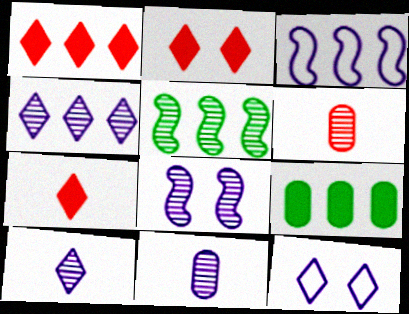[[1, 2, 7], 
[4, 8, 11]]